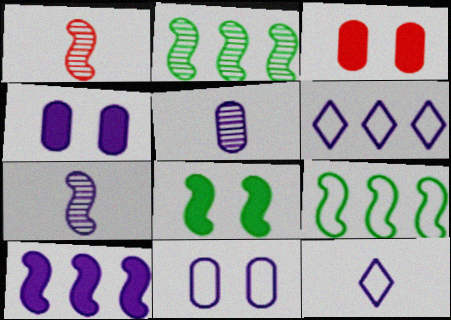[[2, 3, 12], 
[4, 6, 7]]